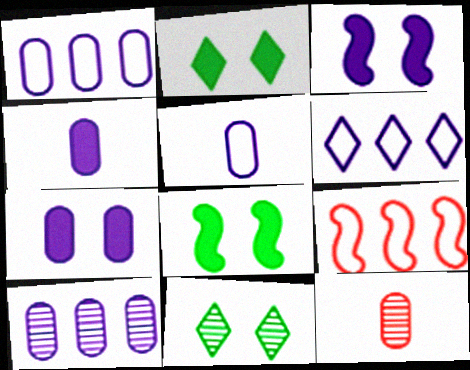[[4, 9, 11], 
[5, 7, 10], 
[6, 8, 12]]